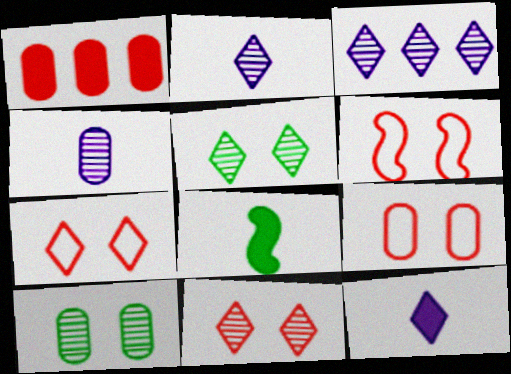[[3, 8, 9], 
[6, 7, 9]]